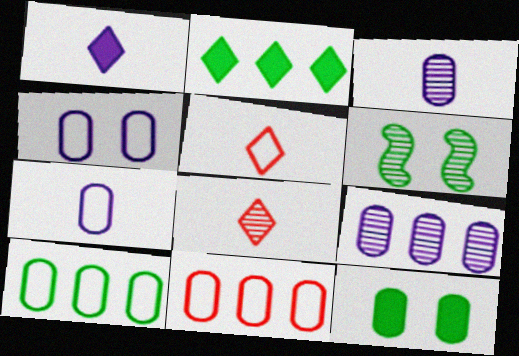[[1, 6, 11], 
[3, 11, 12], 
[6, 8, 9]]